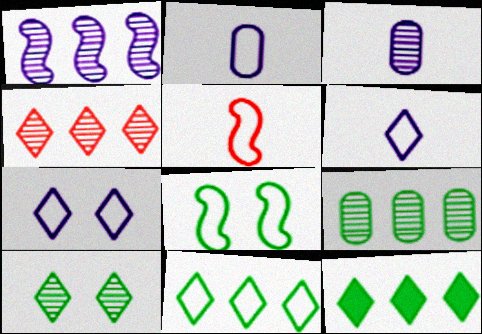[[1, 4, 9]]